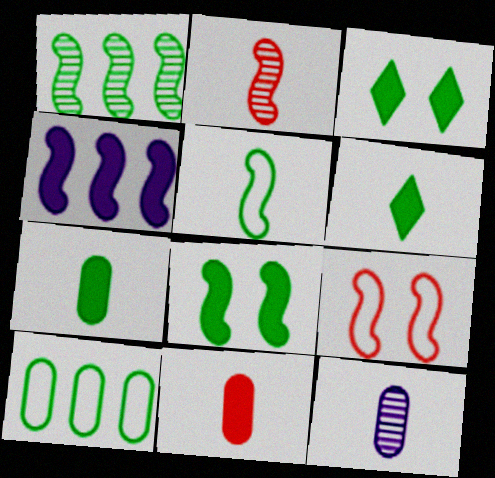[[1, 5, 8], 
[3, 4, 11]]